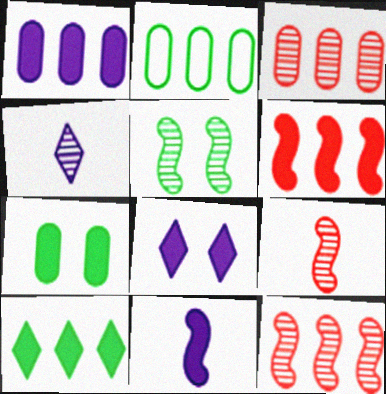[[1, 2, 3], 
[1, 6, 10], 
[1, 8, 11], 
[2, 8, 9], 
[3, 4, 5]]